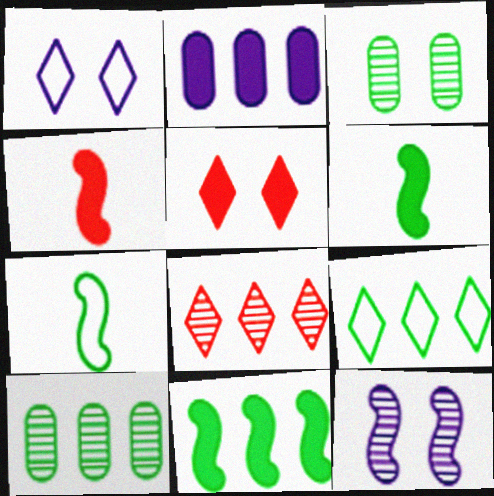[[1, 4, 10], 
[2, 5, 6], 
[3, 6, 9], 
[9, 10, 11]]